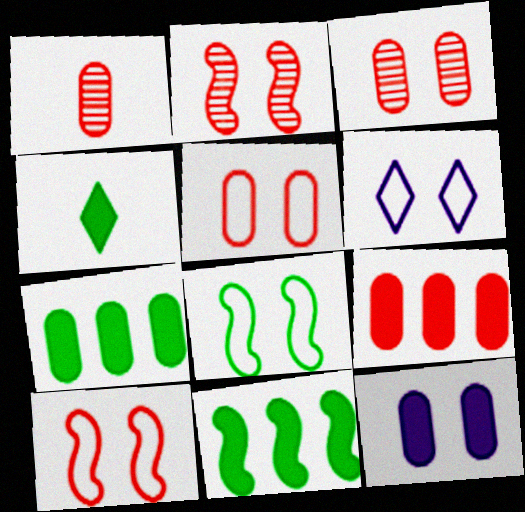[[1, 5, 9], 
[1, 6, 11], 
[5, 6, 8]]